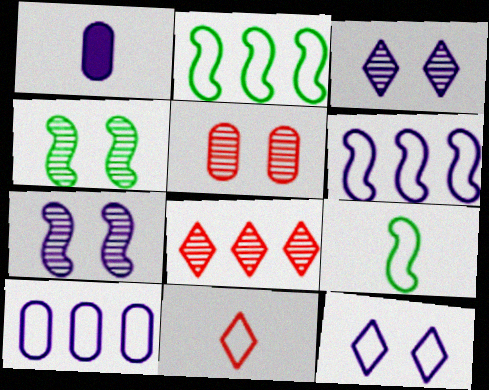[[1, 3, 6], 
[3, 4, 5]]